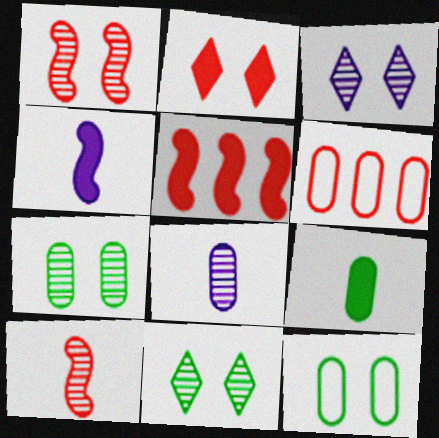[[1, 3, 7], 
[2, 6, 10], 
[4, 6, 11]]